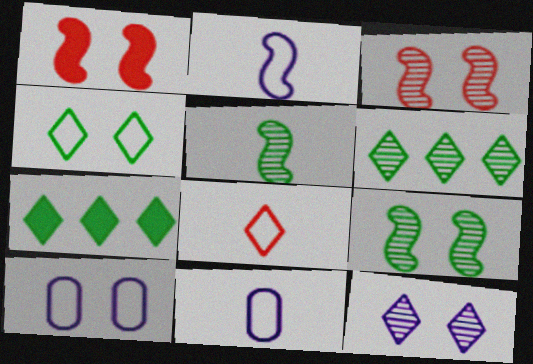[[1, 6, 11], 
[3, 7, 11], 
[7, 8, 12]]